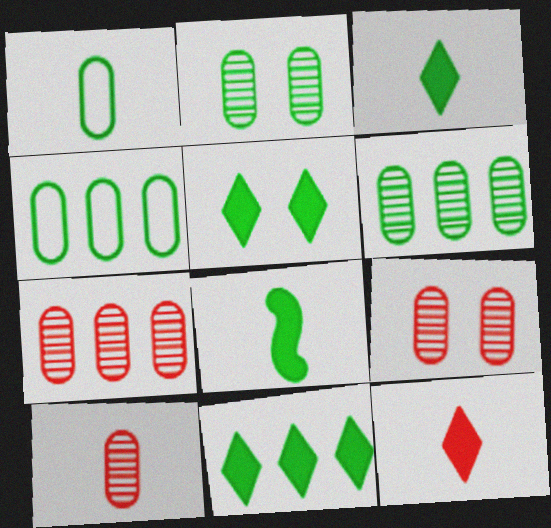[[3, 5, 11], 
[7, 9, 10]]